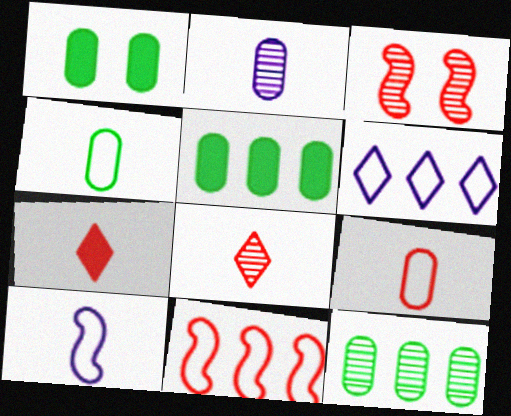[[1, 4, 12]]